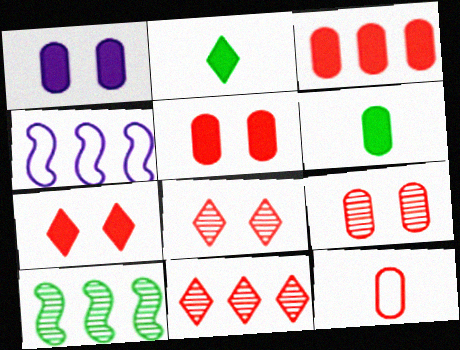[[1, 3, 6], 
[2, 4, 9], 
[3, 9, 12], 
[4, 6, 8]]